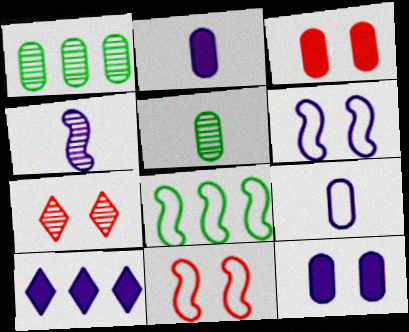[[1, 3, 9], 
[1, 4, 7], 
[2, 7, 8], 
[3, 7, 11], 
[5, 10, 11]]